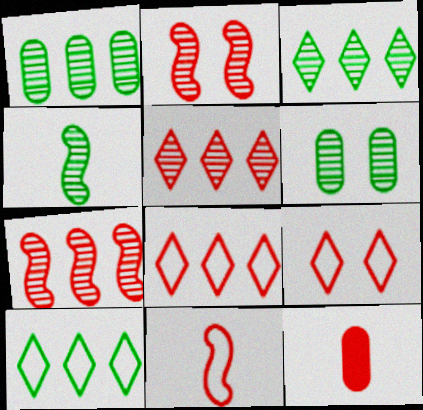[[2, 8, 12], 
[3, 4, 6], 
[7, 9, 12]]